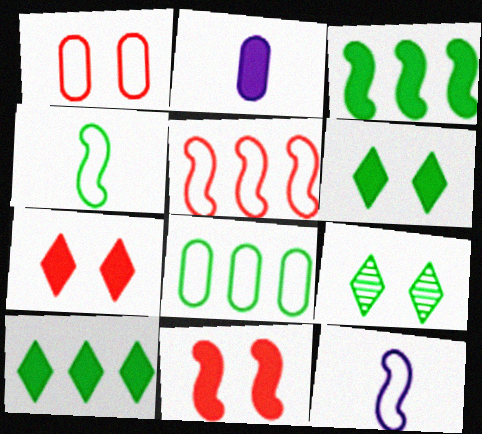[[2, 3, 7], 
[2, 5, 9], 
[2, 10, 11]]